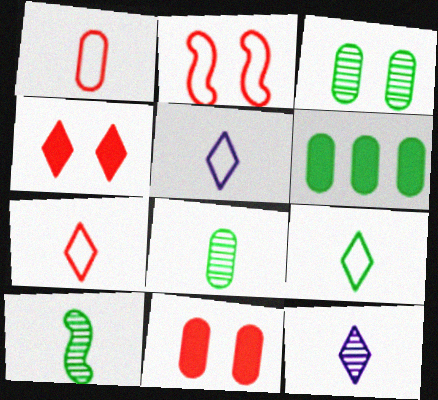[[2, 6, 12], 
[5, 7, 9]]